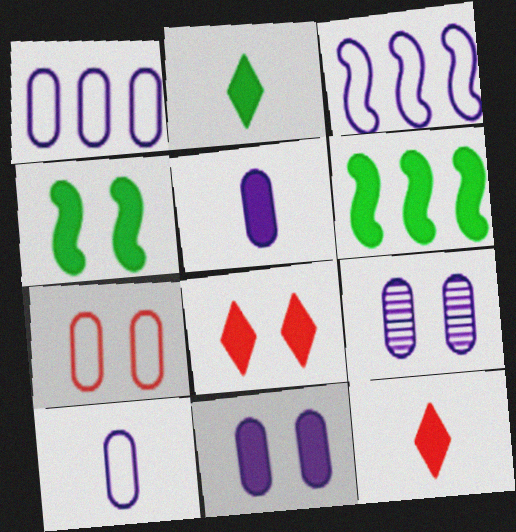[[1, 5, 9], 
[4, 8, 11], 
[5, 6, 8], 
[6, 11, 12]]